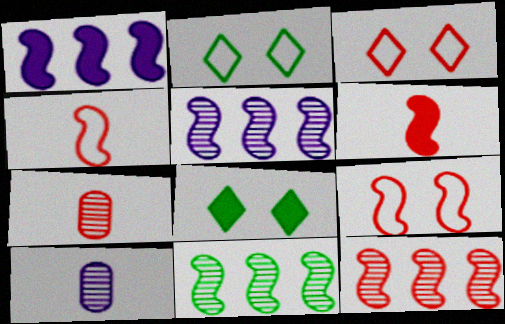[[1, 2, 7], 
[5, 11, 12], 
[6, 9, 12]]